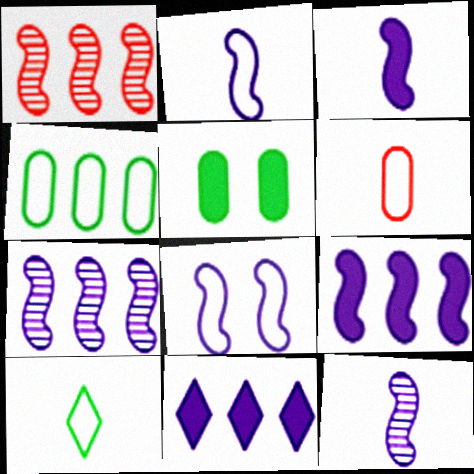[[1, 4, 11], 
[2, 3, 12], 
[2, 6, 10], 
[3, 7, 8], 
[8, 9, 12]]